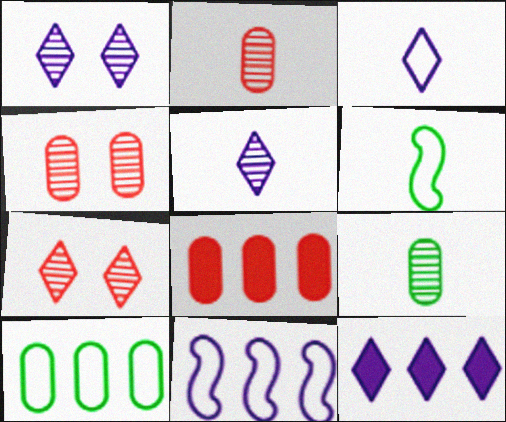[[1, 3, 12], 
[1, 6, 8], 
[4, 6, 12]]